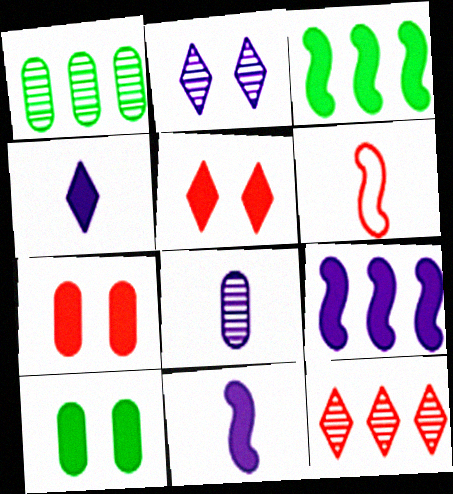[[3, 4, 7], 
[6, 7, 12]]